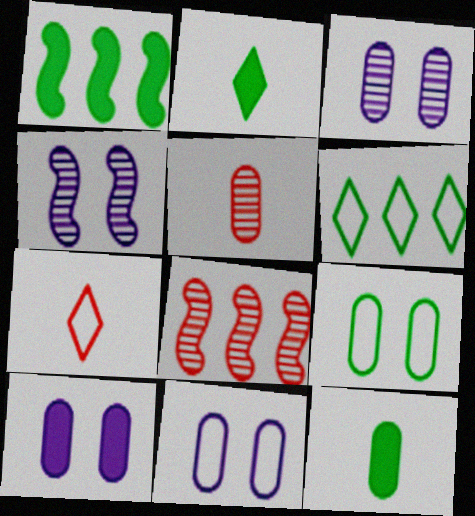[[1, 3, 7], 
[2, 8, 11], 
[3, 10, 11]]